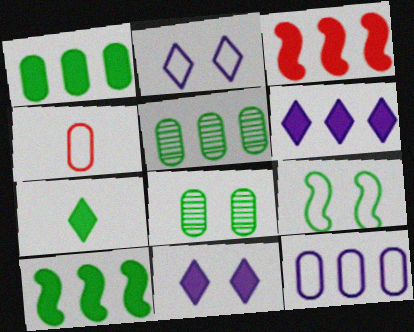[[1, 3, 6], 
[5, 7, 9]]